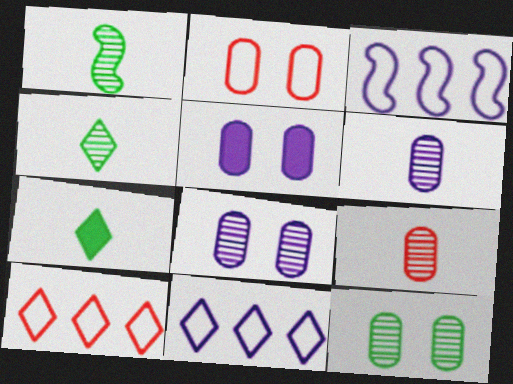[[1, 5, 10], 
[2, 5, 12]]